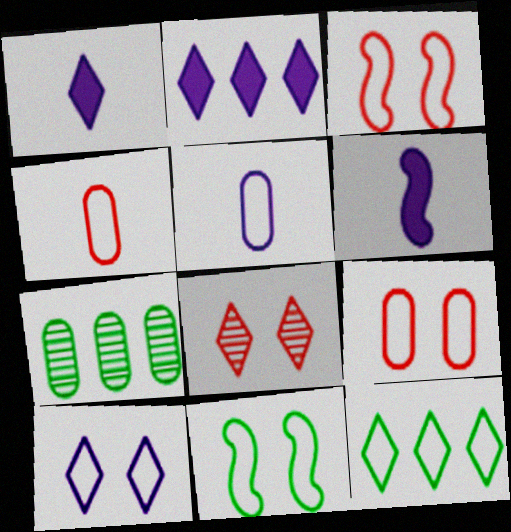[[1, 3, 7], 
[1, 8, 12], 
[3, 5, 12], 
[9, 10, 11]]